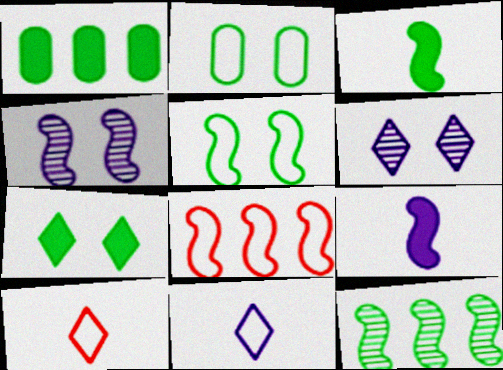[[1, 3, 7], 
[1, 4, 10], 
[2, 8, 11], 
[3, 4, 8], 
[3, 5, 12]]